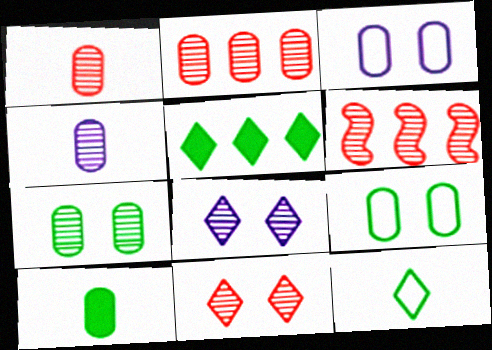[[1, 6, 11], 
[2, 3, 10], 
[2, 4, 7]]